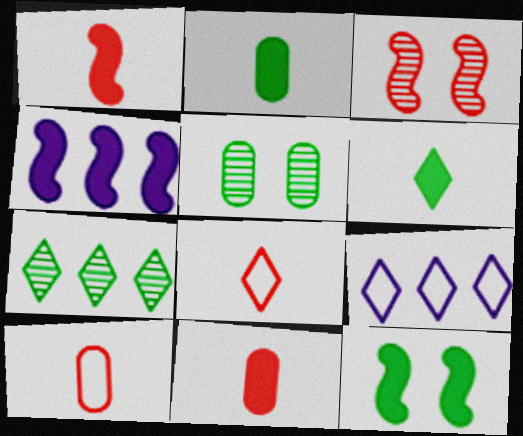[[1, 4, 12], 
[1, 5, 9], 
[2, 3, 9], 
[4, 5, 8]]